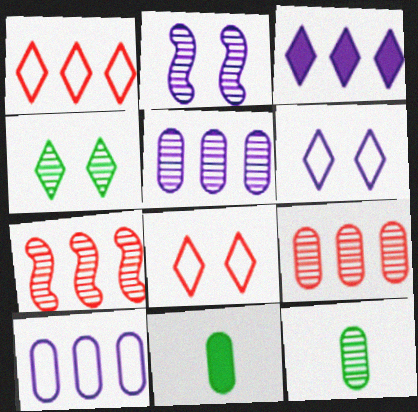[[1, 2, 11], 
[6, 7, 11]]